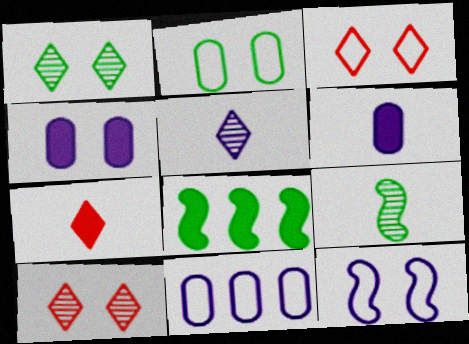[[2, 3, 12], 
[4, 7, 8]]